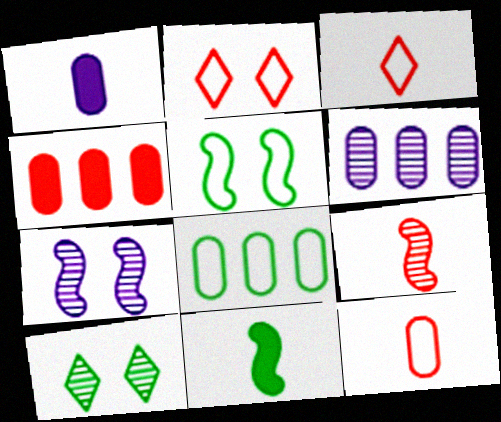[[2, 4, 9], 
[2, 6, 11], 
[4, 6, 8], 
[6, 9, 10], 
[8, 10, 11]]